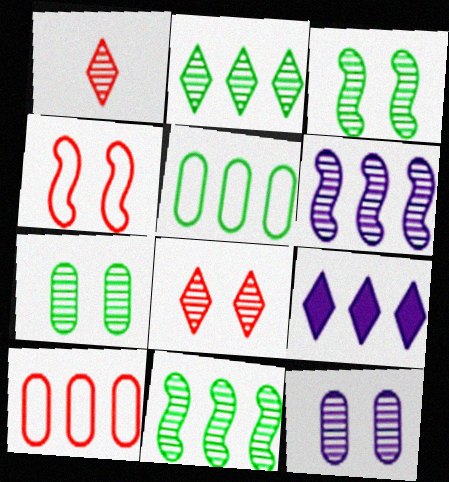[[1, 6, 7], 
[1, 11, 12], 
[3, 8, 12], 
[9, 10, 11]]